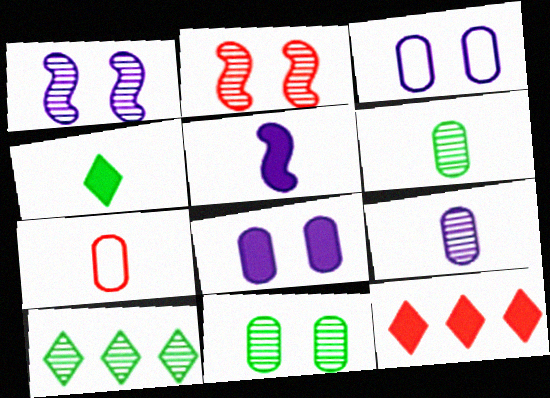[[2, 7, 12], 
[2, 9, 10]]